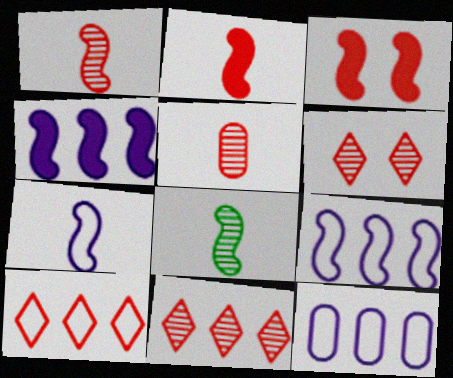[[2, 7, 8], 
[3, 5, 10], 
[3, 8, 9]]